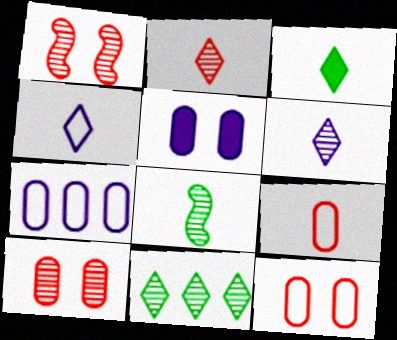[[1, 3, 7], 
[2, 3, 4]]